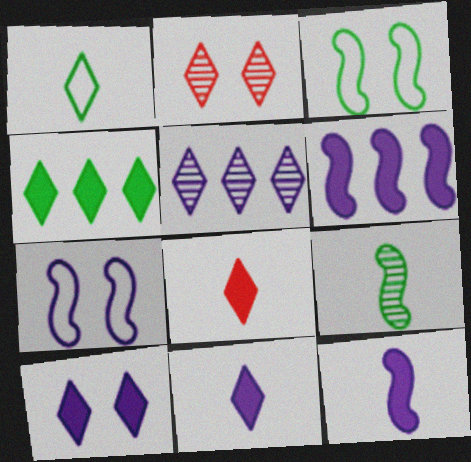[[4, 8, 10]]